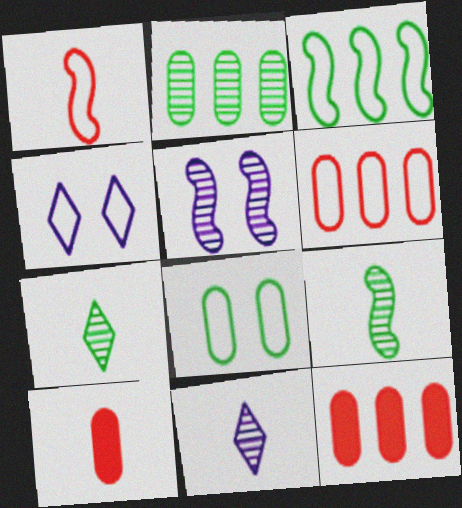[[4, 9, 12]]